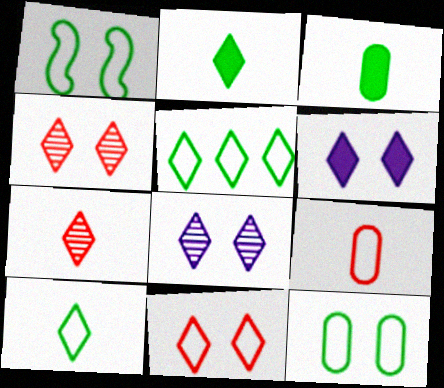[[5, 6, 7]]